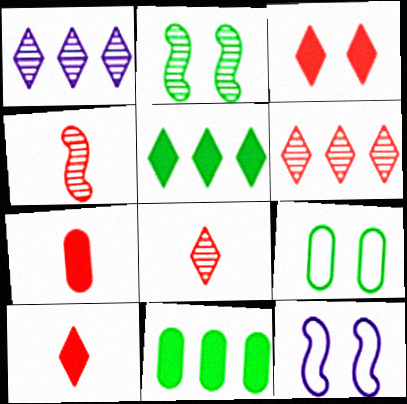[[8, 11, 12]]